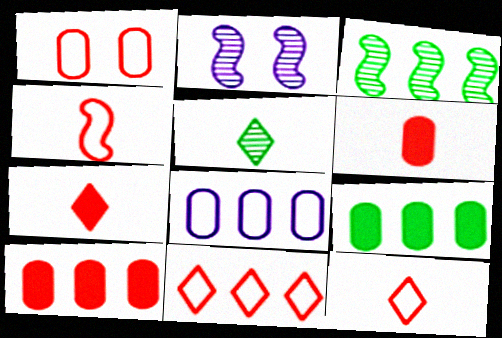[[1, 4, 11], 
[2, 9, 12]]